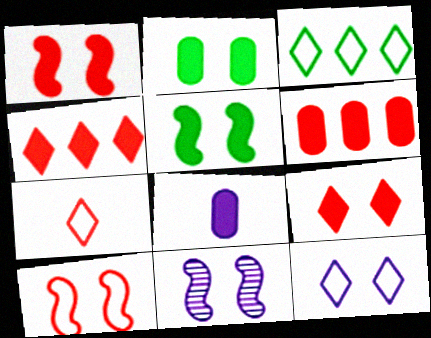[[2, 6, 8], 
[3, 7, 12], 
[4, 5, 8], 
[5, 10, 11]]